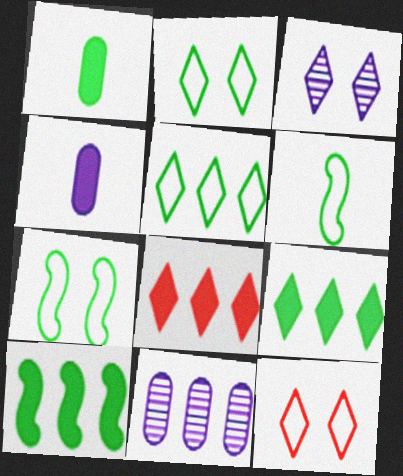[]